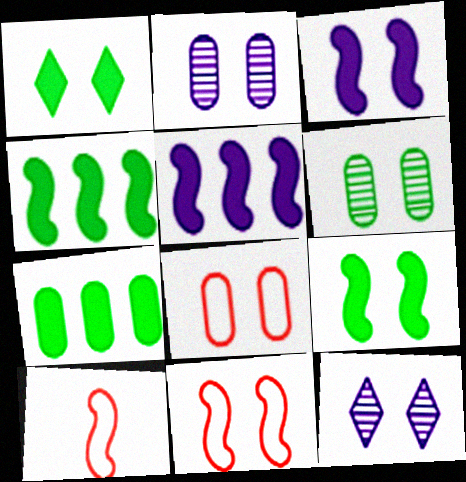[[1, 2, 11], 
[7, 10, 12], 
[8, 9, 12]]